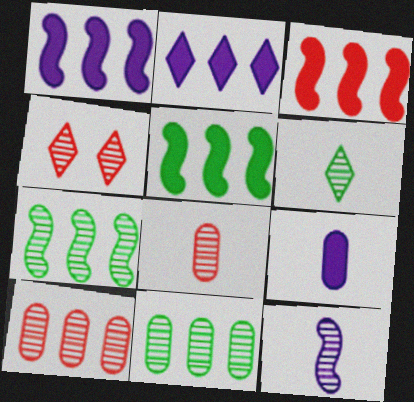[[1, 3, 5], 
[4, 11, 12], 
[6, 8, 12]]